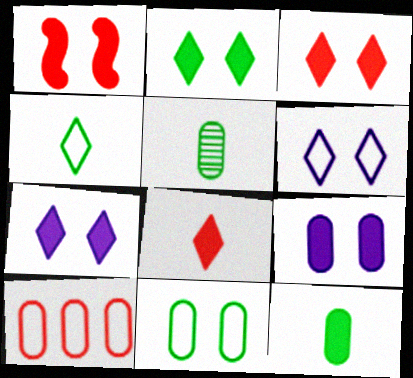[[1, 2, 9], 
[2, 3, 7], 
[5, 9, 10]]